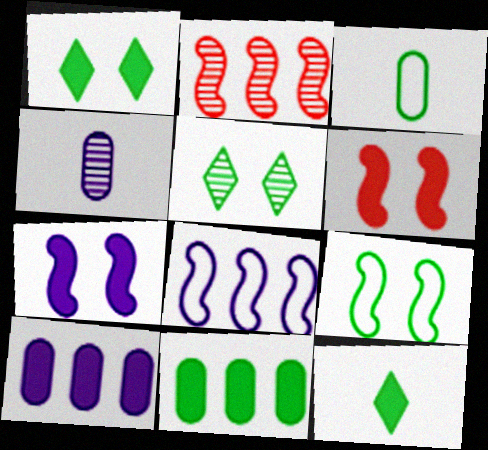[[2, 4, 5], 
[6, 10, 12]]